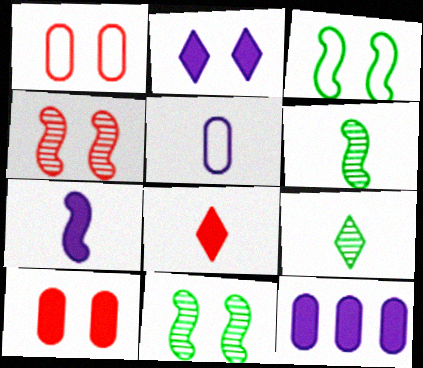[[1, 2, 11], 
[2, 7, 12], 
[5, 6, 8]]